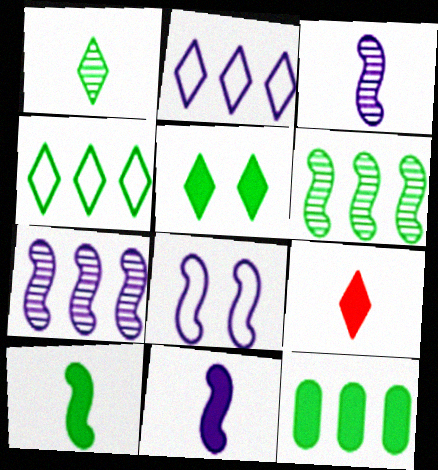[[1, 4, 5], 
[4, 6, 12], 
[5, 10, 12], 
[7, 8, 11]]